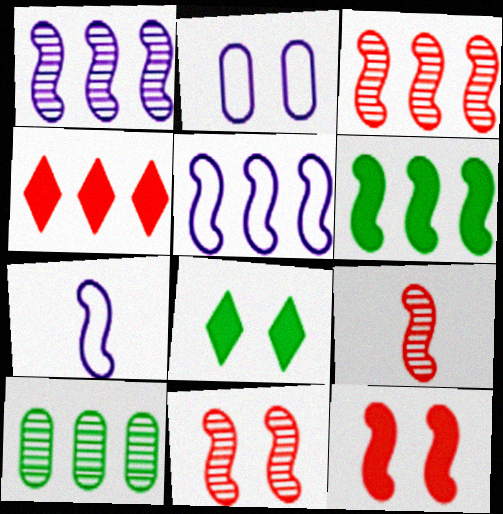[[2, 8, 11], 
[3, 5, 6], 
[3, 9, 11], 
[4, 5, 10], 
[6, 7, 11]]